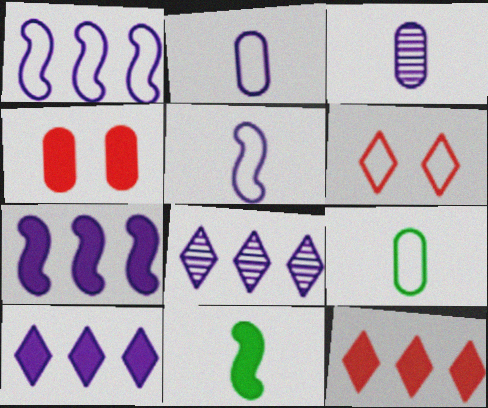[[1, 6, 9], 
[4, 10, 11]]